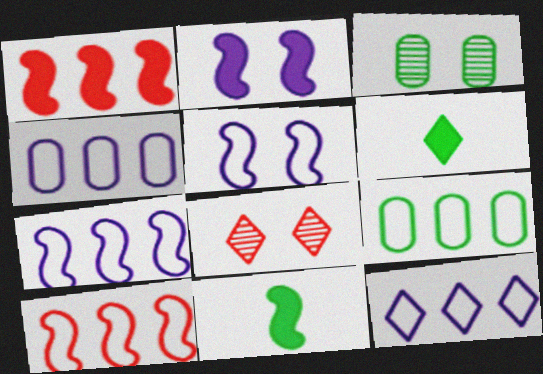[[1, 2, 11], 
[4, 7, 12], 
[4, 8, 11], 
[6, 8, 12], 
[9, 10, 12]]